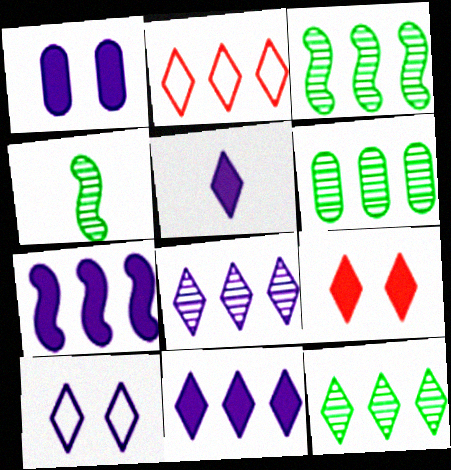[[1, 2, 4], 
[1, 5, 7], 
[2, 6, 7], 
[2, 11, 12], 
[3, 6, 12], 
[5, 8, 10]]